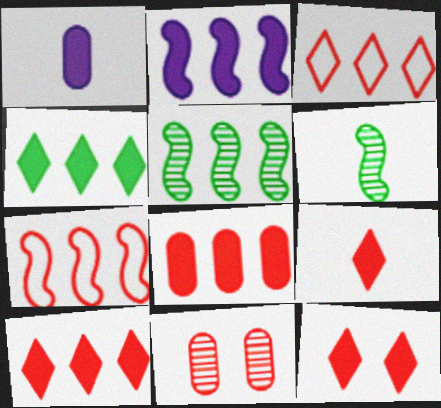[[2, 4, 8], 
[2, 5, 7], 
[7, 9, 11], 
[9, 10, 12]]